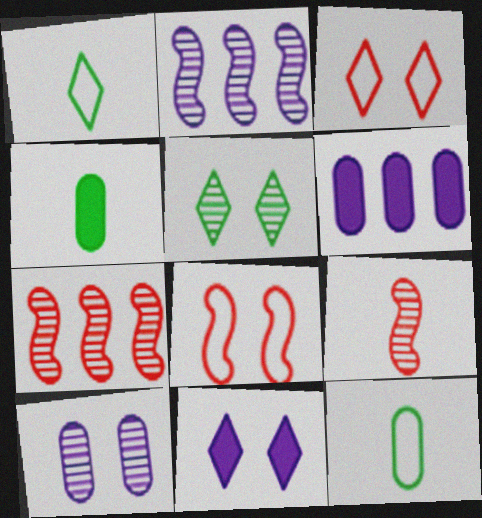[[2, 3, 4], 
[3, 5, 11], 
[7, 11, 12]]